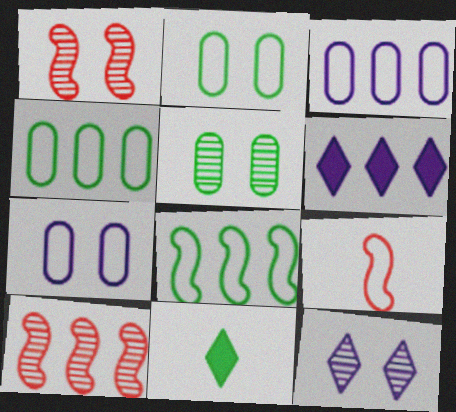[[1, 3, 11], 
[1, 5, 12], 
[4, 6, 10], 
[5, 6, 9], 
[5, 8, 11], 
[7, 10, 11]]